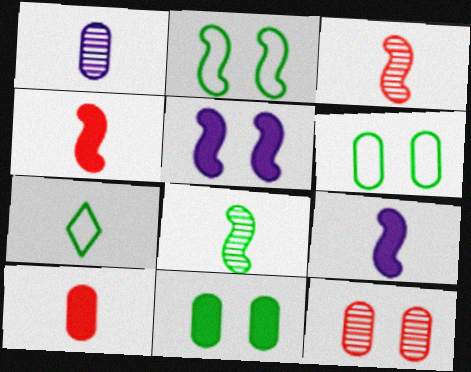[[1, 4, 7]]